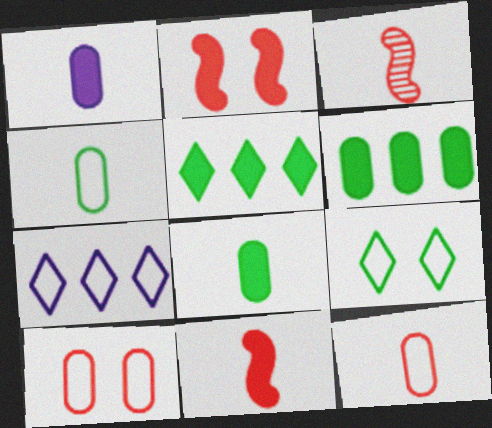[[1, 2, 5]]